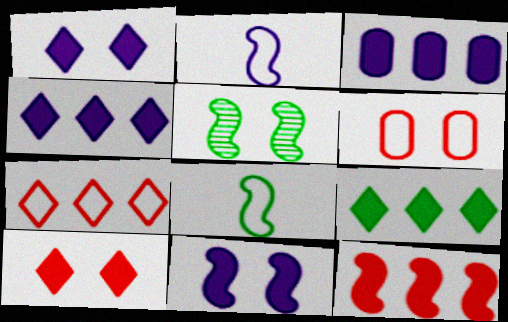[[1, 5, 6], 
[2, 5, 12], 
[3, 9, 12]]